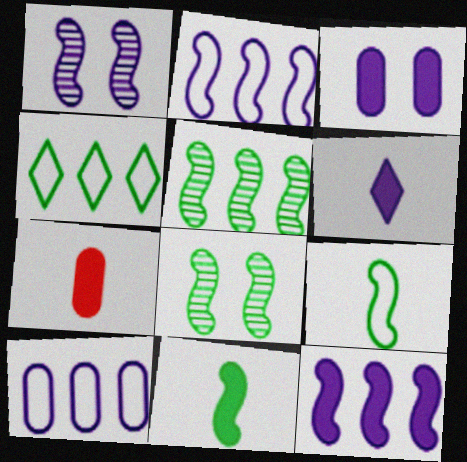[[1, 4, 7], 
[1, 6, 10], 
[3, 6, 12], 
[6, 7, 11]]